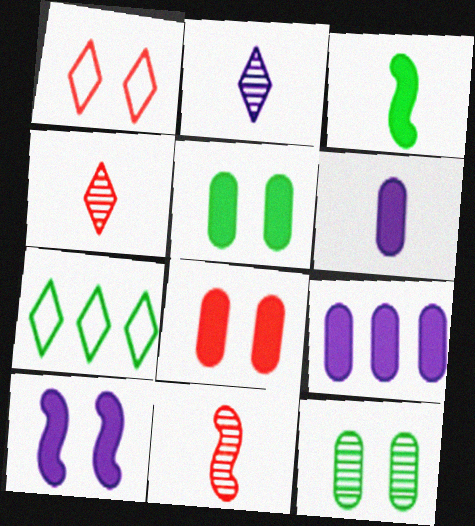[[1, 10, 12], 
[3, 7, 12]]